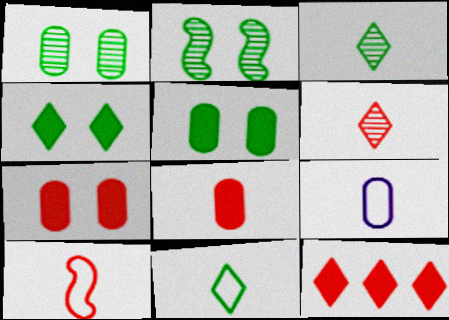[[2, 9, 12], 
[6, 8, 10], 
[9, 10, 11]]